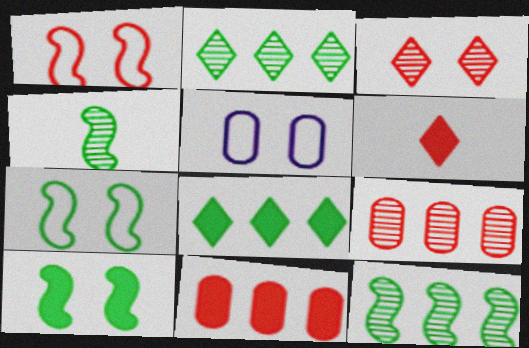[[1, 6, 9], 
[3, 5, 10], 
[5, 6, 12]]